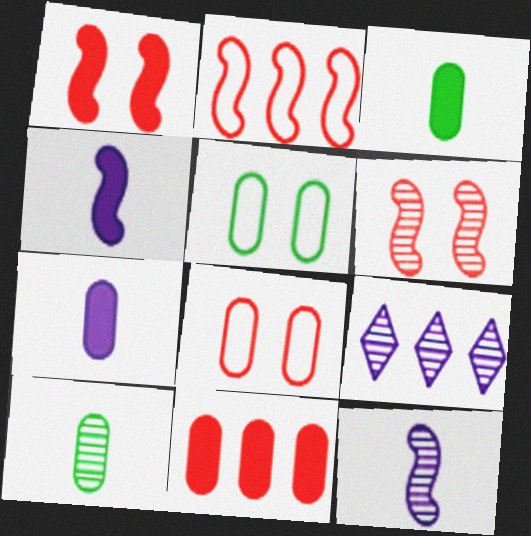[[6, 9, 10]]